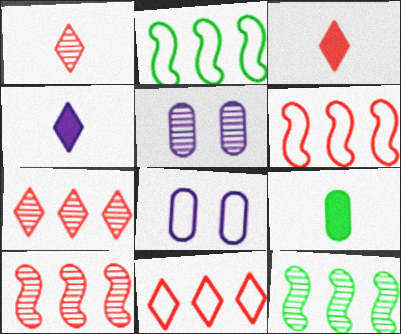[[1, 5, 12], 
[2, 3, 5], 
[3, 8, 12]]